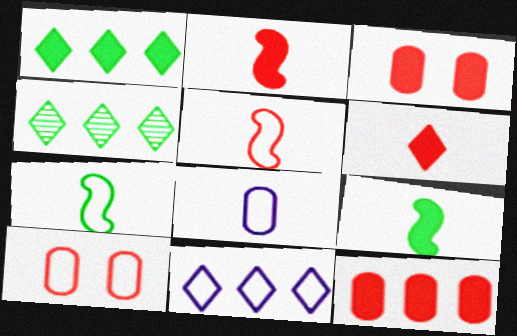[[7, 10, 11]]